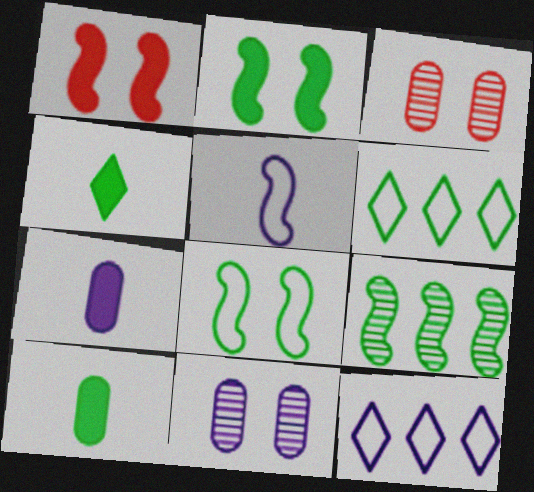[[1, 5, 9]]